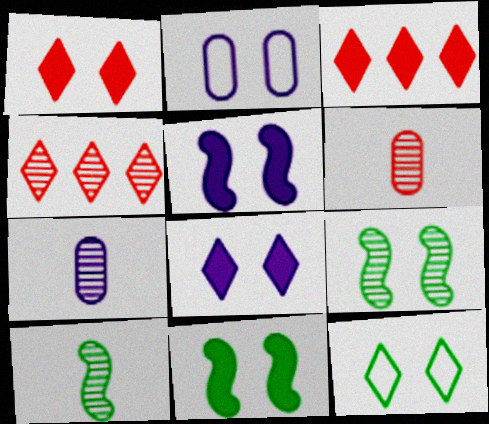[[1, 2, 9], 
[2, 3, 10], 
[4, 7, 9]]